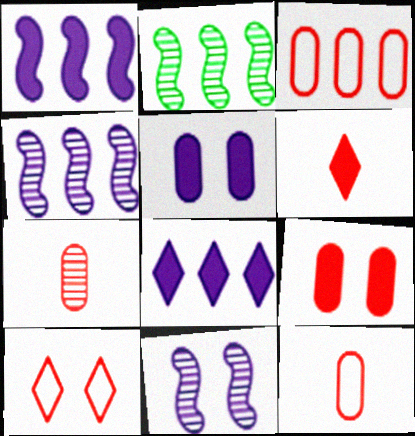[[2, 3, 8], 
[3, 7, 9]]